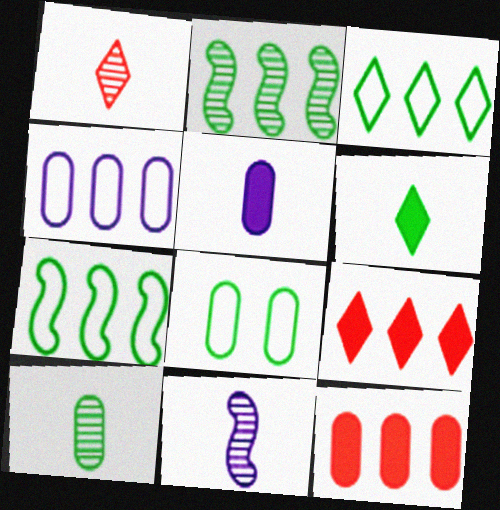[[1, 10, 11], 
[2, 4, 9], 
[2, 6, 8], 
[8, 9, 11]]